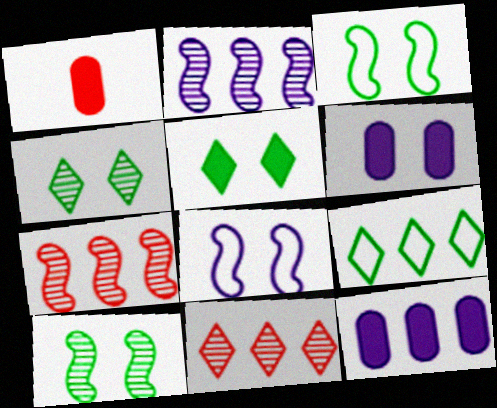[[7, 9, 12]]